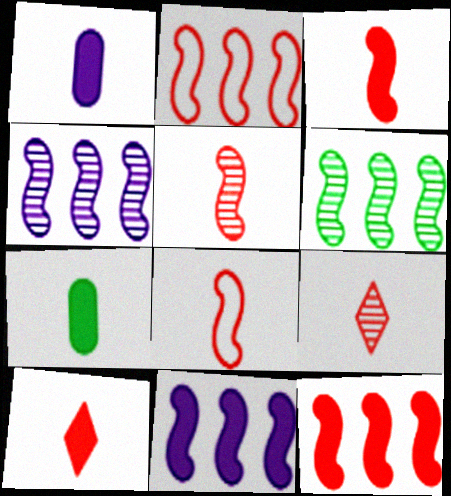[[2, 6, 11], 
[3, 5, 8]]